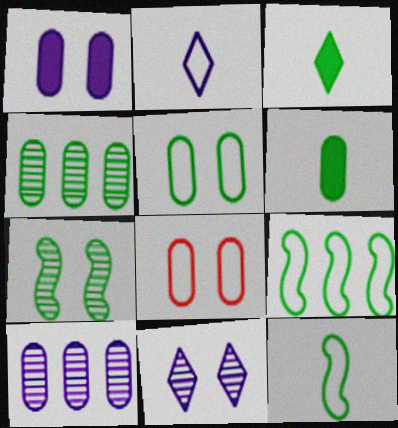[[2, 8, 9], 
[4, 5, 6], 
[6, 8, 10]]